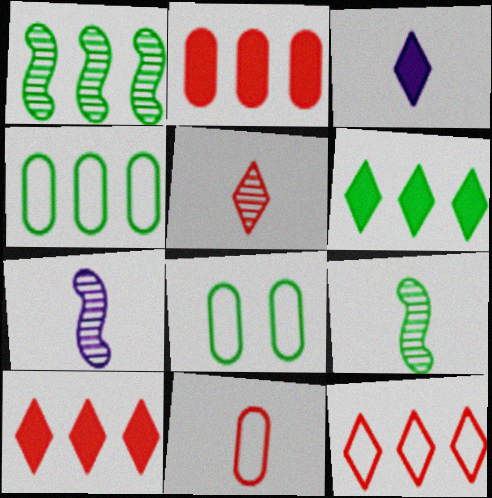[[1, 4, 6], 
[3, 9, 11], 
[6, 8, 9], 
[7, 8, 10]]